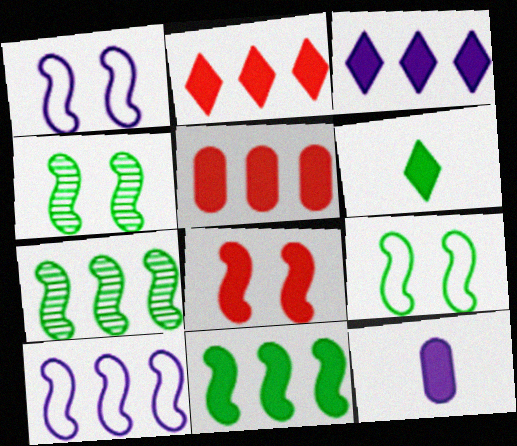[[1, 4, 8], 
[3, 5, 11]]